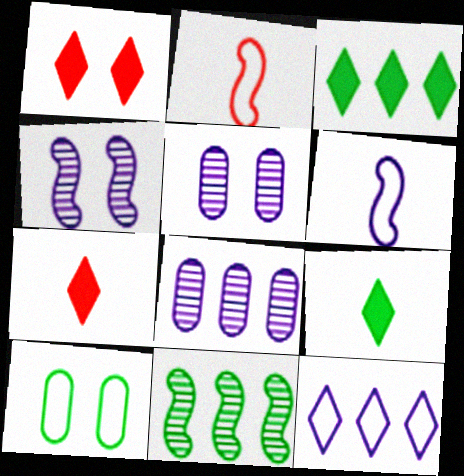[[1, 4, 10], 
[2, 3, 5], 
[2, 10, 12], 
[9, 10, 11]]